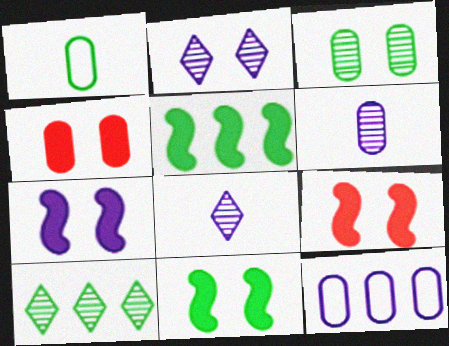[[1, 10, 11], 
[7, 8, 12], 
[7, 9, 11]]